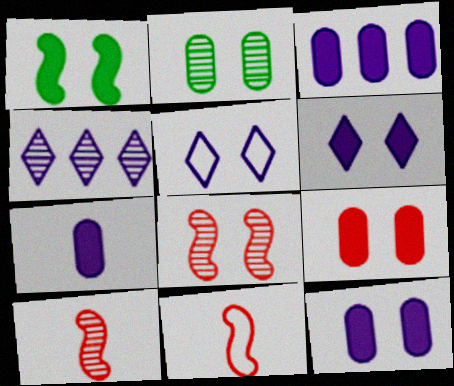[[1, 6, 9], 
[2, 4, 10], 
[3, 7, 12]]